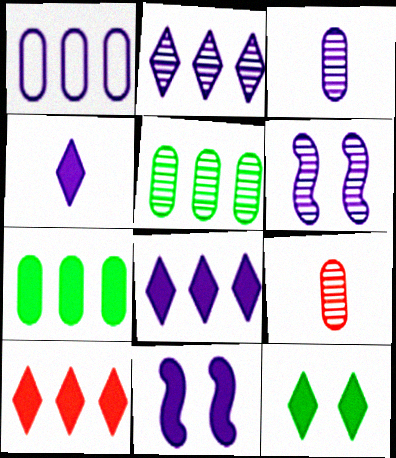[[1, 4, 6], 
[2, 3, 6], 
[4, 10, 12]]